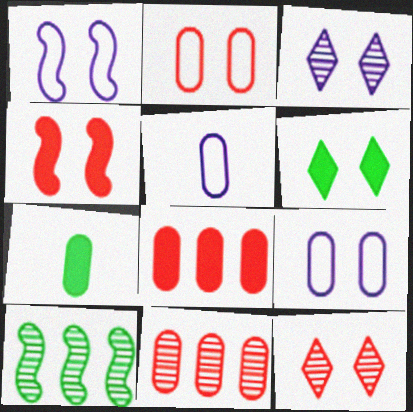[[2, 4, 12], 
[7, 9, 11]]